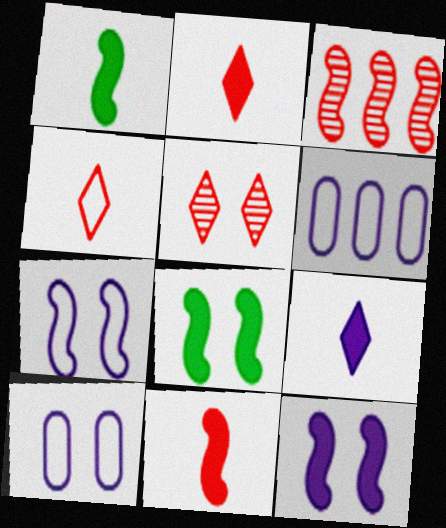[[1, 3, 7], 
[1, 5, 6], 
[5, 8, 10]]